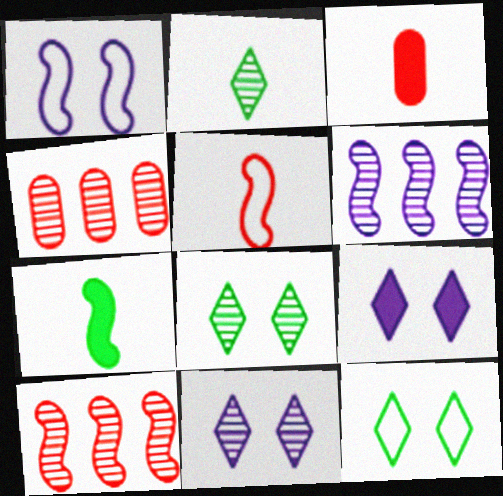[[1, 7, 10], 
[3, 6, 12]]